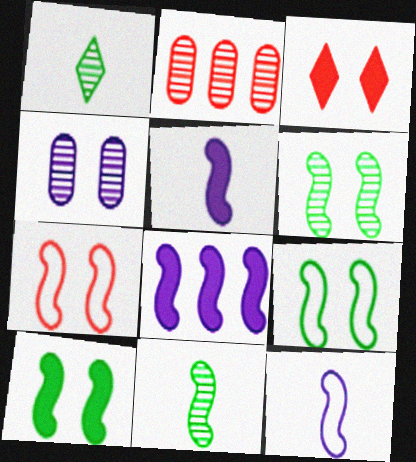[[3, 4, 9], 
[6, 9, 10], 
[7, 8, 11]]